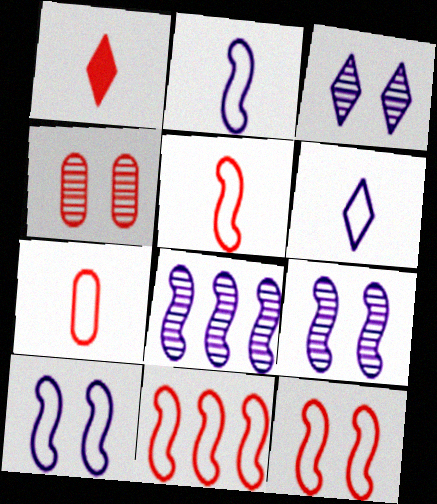[[1, 4, 11], 
[5, 11, 12]]